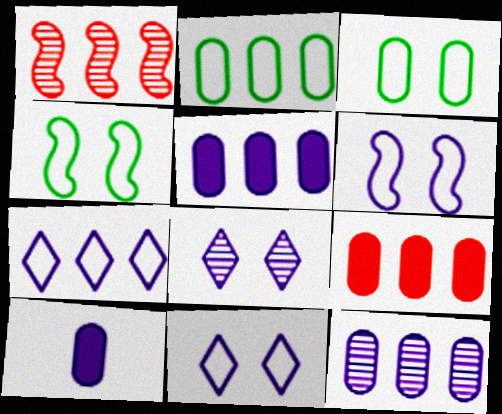[[2, 9, 12]]